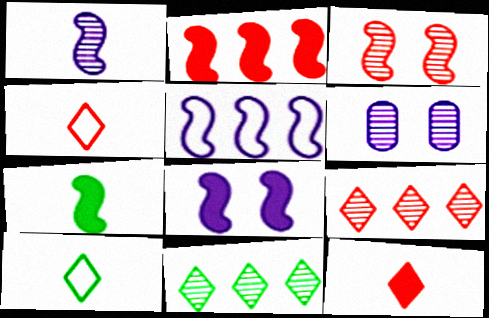[[1, 5, 8], 
[2, 6, 10], 
[2, 7, 8], 
[3, 5, 7]]